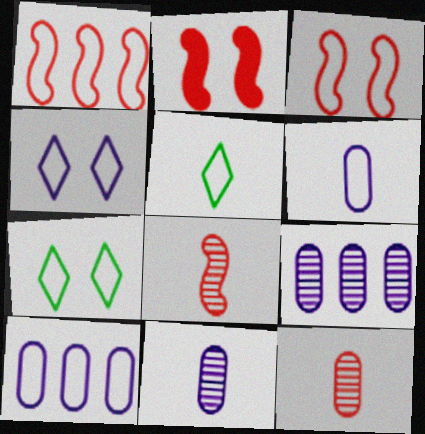[[1, 2, 8], 
[1, 6, 7], 
[2, 5, 9], 
[3, 5, 10]]